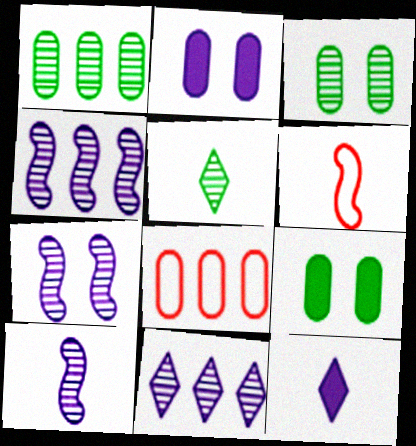[[4, 7, 10], 
[6, 9, 11]]